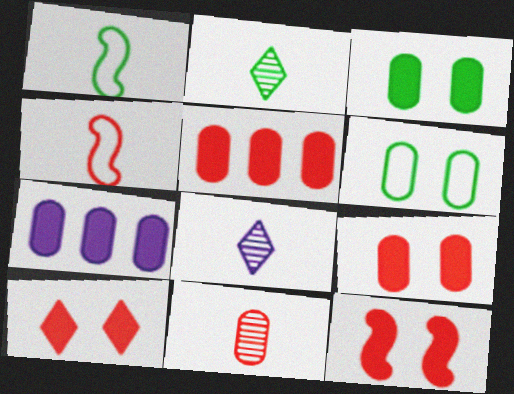[[6, 7, 11], 
[9, 10, 12]]